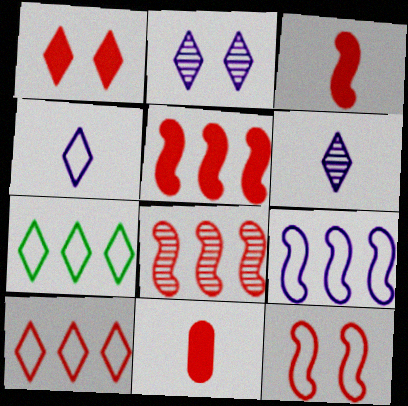[[1, 5, 11], 
[1, 6, 7], 
[3, 8, 12]]